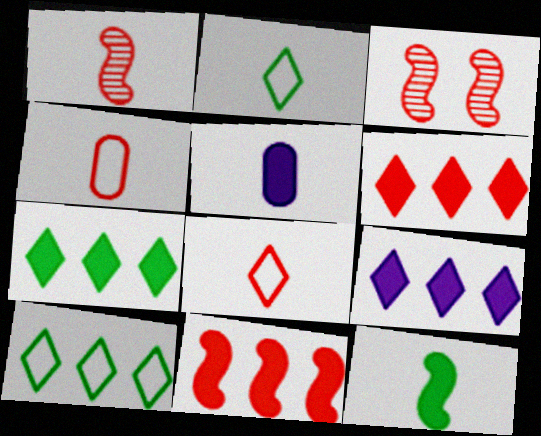[[1, 2, 5], 
[3, 4, 6], 
[3, 5, 10], 
[6, 7, 9]]